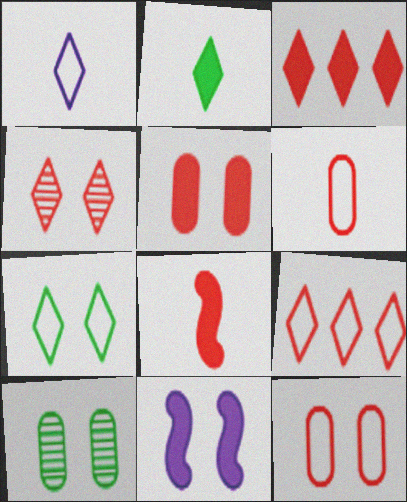[[1, 7, 9], 
[3, 5, 8]]